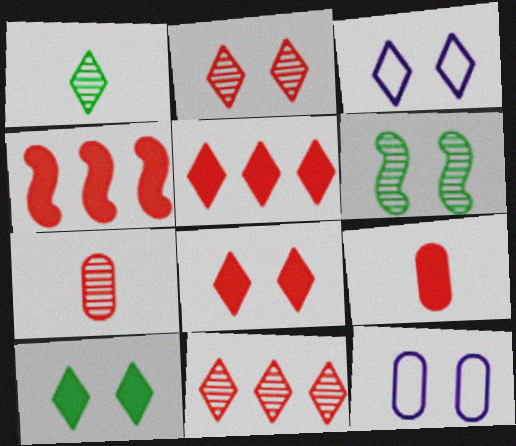[[1, 3, 5], 
[1, 4, 12], 
[2, 3, 10], 
[4, 8, 9], 
[6, 8, 12]]